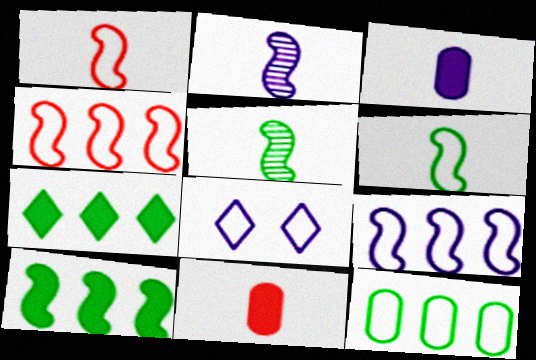[[1, 8, 12]]